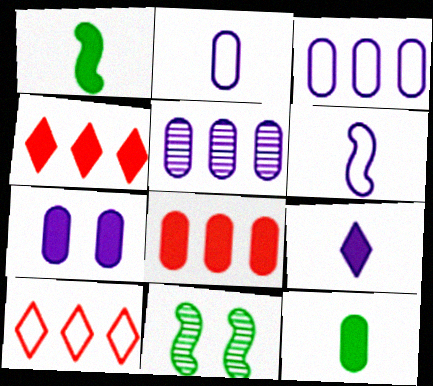[[1, 4, 7], 
[2, 4, 11], 
[2, 5, 7], 
[7, 8, 12]]